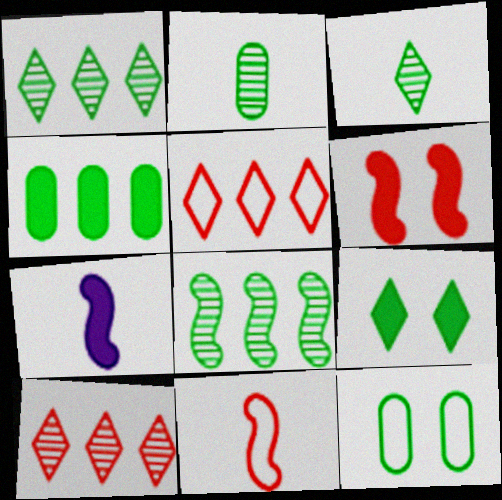[[2, 4, 12], 
[7, 10, 12]]